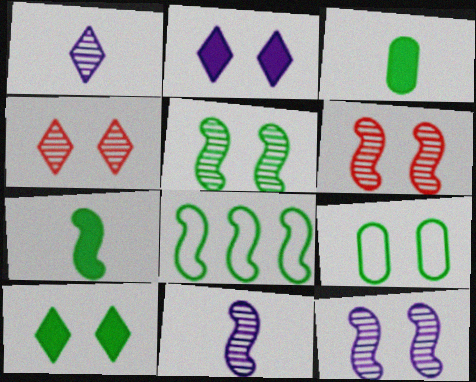[[2, 6, 9], 
[5, 6, 12], 
[5, 7, 8], 
[5, 9, 10]]